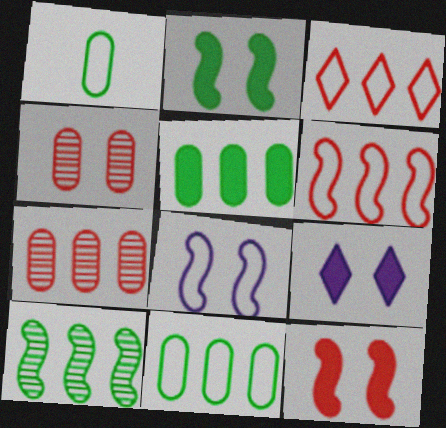[[1, 3, 8]]